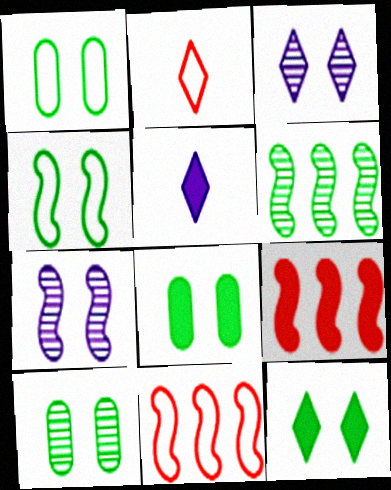[[1, 8, 10], 
[4, 10, 12], 
[5, 8, 9], 
[5, 10, 11]]